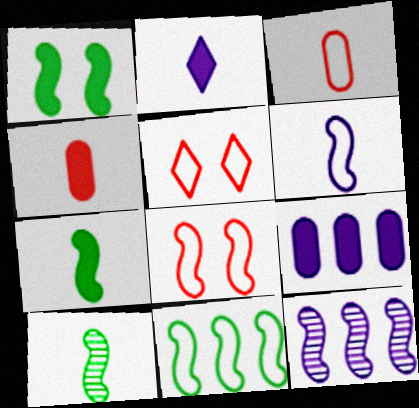[[1, 10, 11], 
[2, 3, 10], 
[2, 4, 7], 
[5, 9, 10], 
[6, 8, 11], 
[7, 8, 12]]